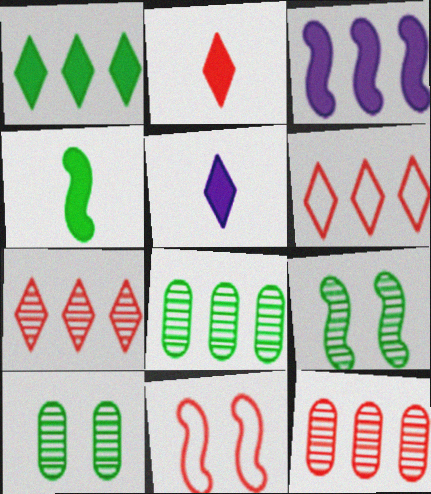[[2, 11, 12], 
[3, 6, 8], 
[5, 8, 11]]